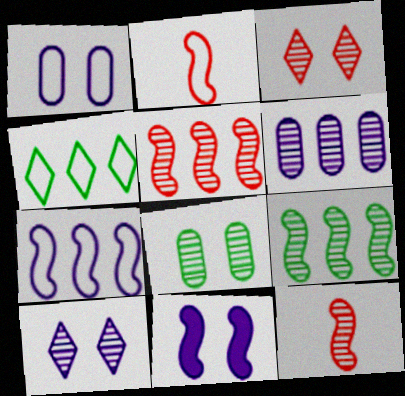[[1, 2, 4], 
[1, 10, 11], 
[2, 9, 11]]